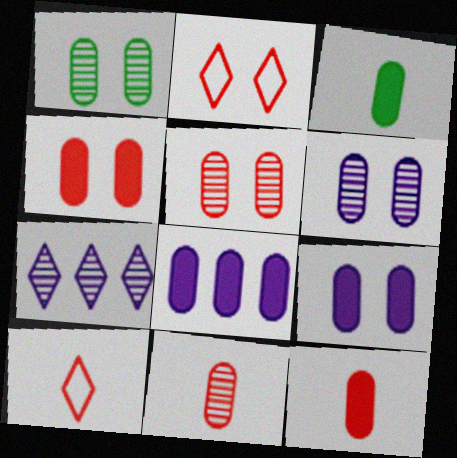[[1, 5, 6], 
[3, 4, 8]]